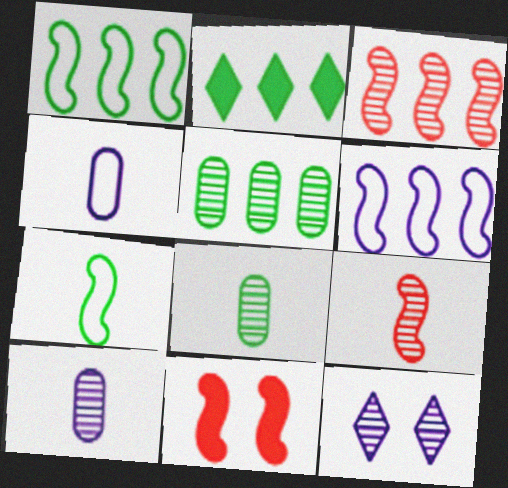[[1, 2, 5], 
[3, 8, 12], 
[5, 9, 12]]